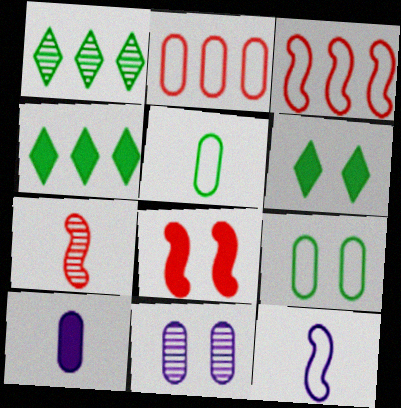[[1, 7, 11], 
[3, 7, 8], 
[4, 8, 10]]